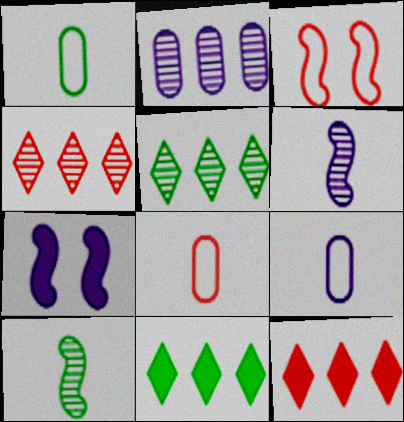[[1, 4, 7], 
[1, 8, 9], 
[5, 7, 8]]